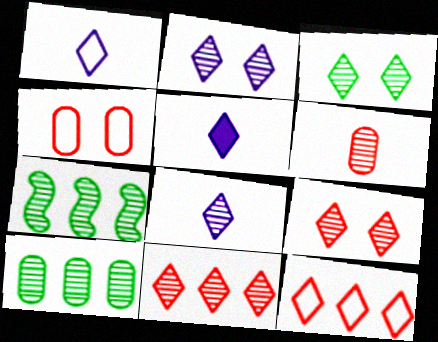[[1, 5, 8], 
[2, 3, 9], 
[2, 6, 7], 
[3, 5, 12], 
[3, 8, 11], 
[4, 5, 7]]